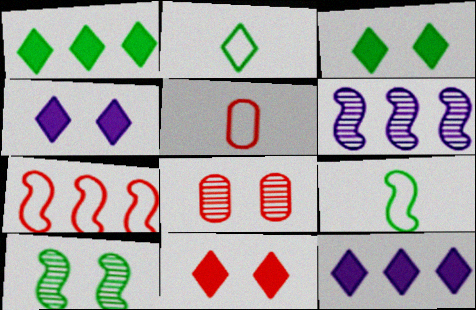[[3, 4, 11], 
[3, 5, 6], 
[5, 10, 12], 
[8, 9, 12]]